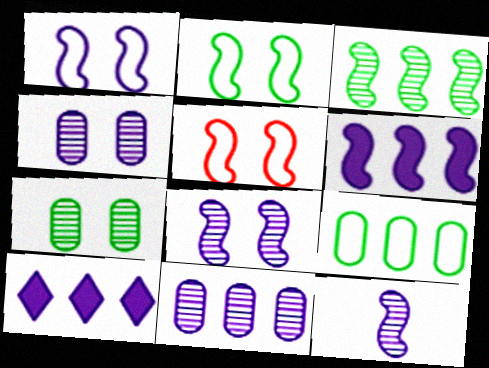[[1, 2, 5], 
[1, 6, 12]]